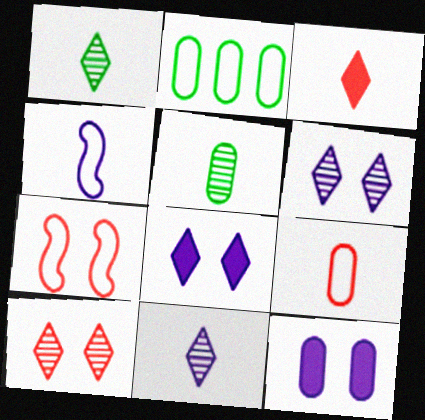[[3, 4, 5]]